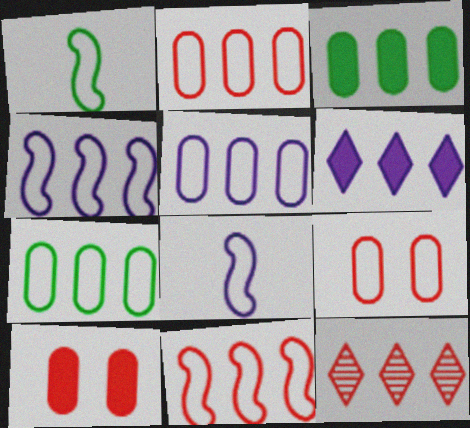[[2, 5, 7], 
[3, 4, 12]]